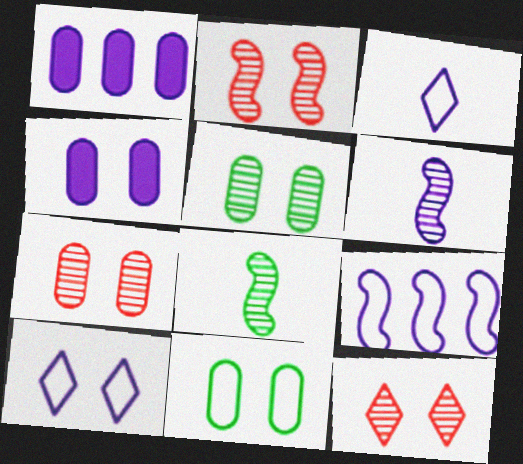[[1, 6, 10], 
[2, 7, 12], 
[4, 7, 11]]